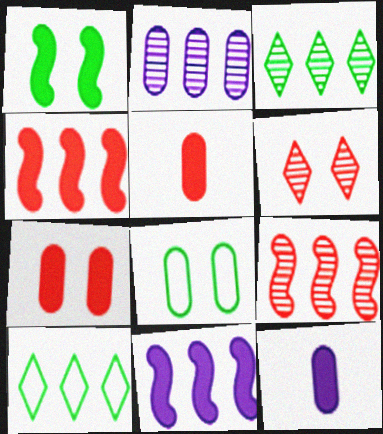[[2, 3, 9], 
[2, 4, 10], 
[2, 5, 8]]